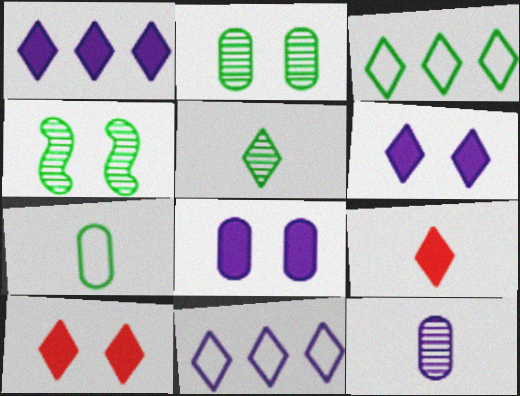[[5, 10, 11]]